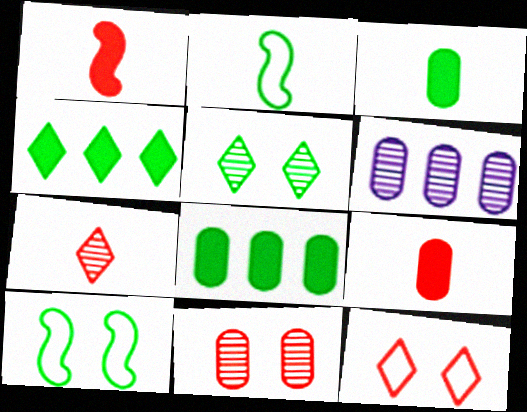[[2, 5, 8]]